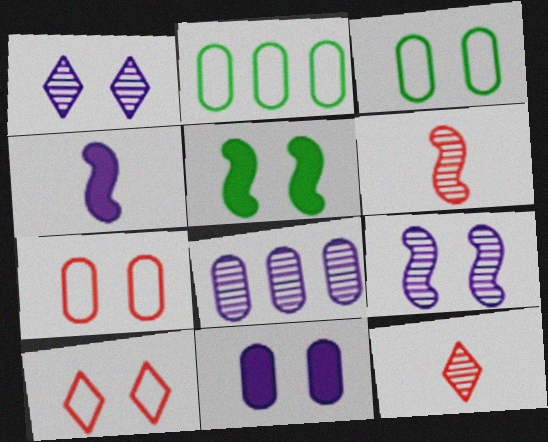[[1, 5, 7]]